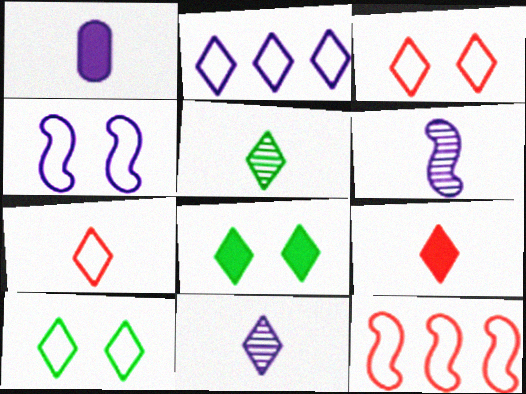[[2, 7, 10]]